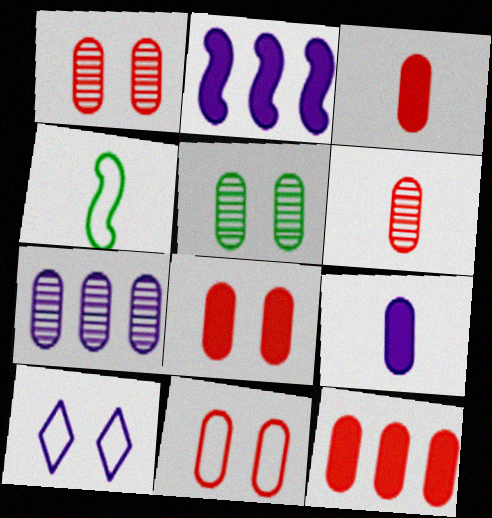[[1, 8, 11], 
[3, 8, 12], 
[5, 6, 7], 
[6, 11, 12]]